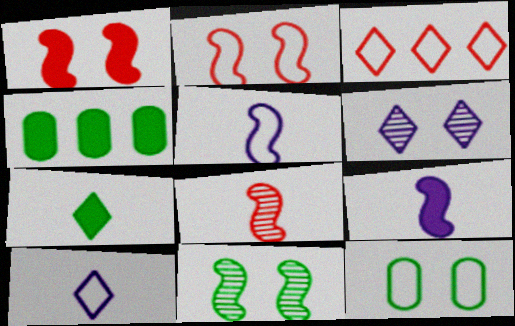[[1, 6, 12], 
[3, 5, 12], 
[3, 6, 7]]